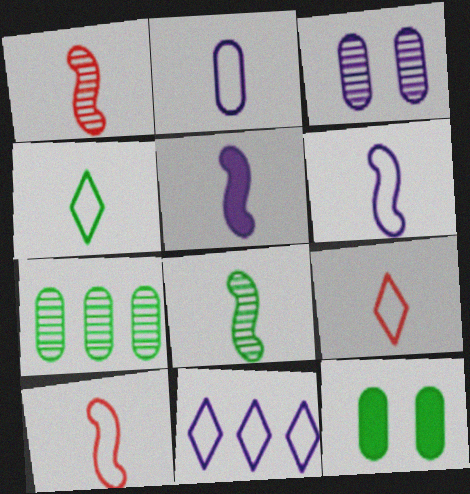[[1, 11, 12], 
[2, 4, 10], 
[3, 5, 11], 
[5, 8, 10]]